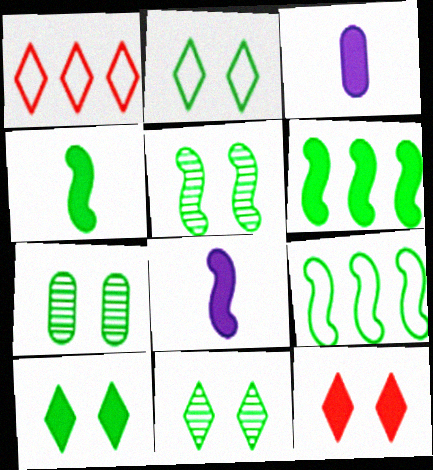[[1, 3, 5], 
[1, 7, 8], 
[2, 10, 11], 
[3, 6, 12], 
[4, 5, 9], 
[5, 7, 11]]